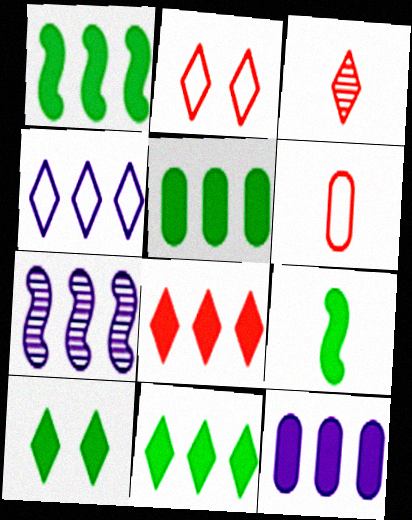[[1, 5, 11], 
[1, 8, 12], 
[2, 3, 8], 
[3, 4, 10], 
[4, 7, 12], 
[5, 9, 10], 
[6, 7, 10]]